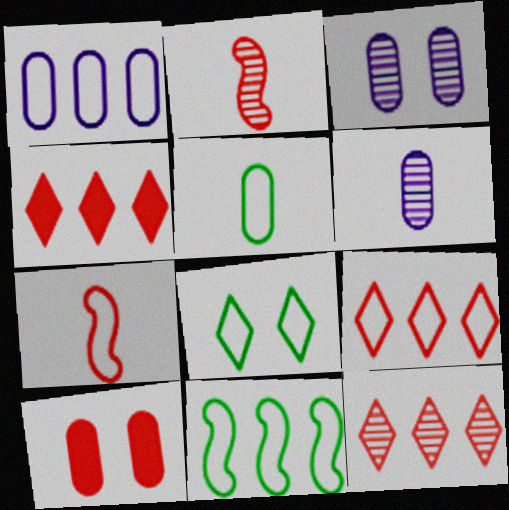[[1, 7, 8], 
[1, 9, 11], 
[2, 9, 10], 
[4, 9, 12], 
[5, 8, 11], 
[7, 10, 12]]